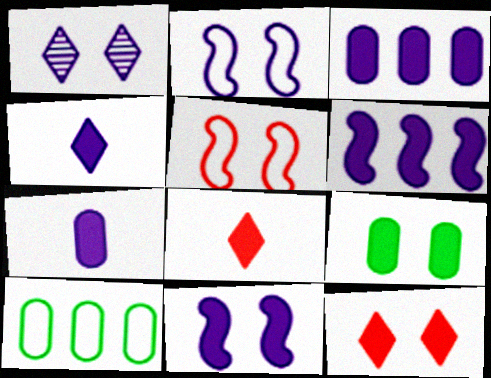[[1, 5, 9], 
[3, 4, 11], 
[6, 8, 9], 
[9, 11, 12]]